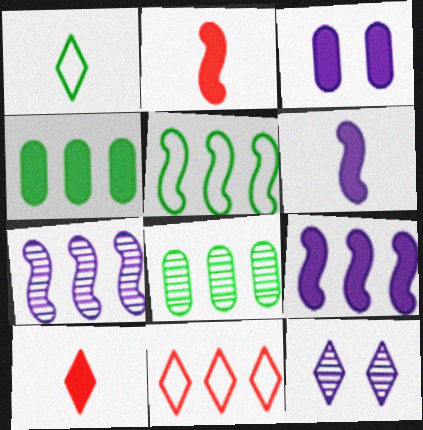[[4, 7, 11], 
[8, 9, 11]]